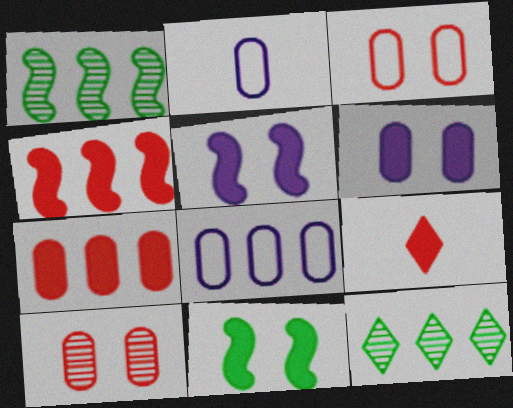[[4, 8, 12]]